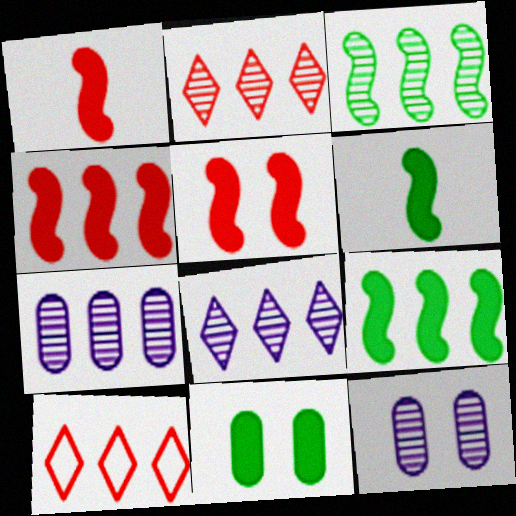[[1, 4, 5], 
[2, 3, 7], 
[6, 10, 12], 
[7, 9, 10]]